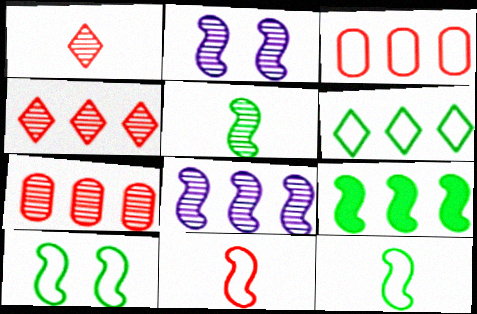[[2, 9, 11], 
[5, 9, 10]]